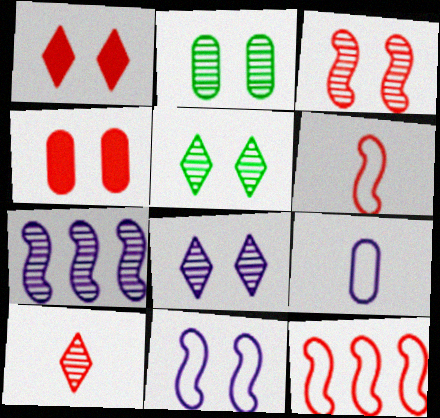[[1, 2, 11], 
[2, 3, 8], 
[2, 7, 10], 
[4, 5, 11], 
[4, 10, 12]]